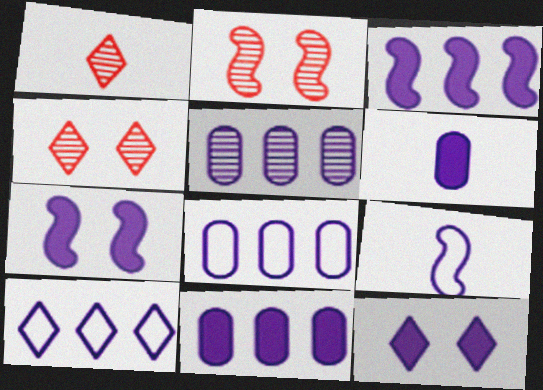[[3, 5, 10], 
[3, 6, 12], 
[5, 8, 11], 
[5, 9, 12]]